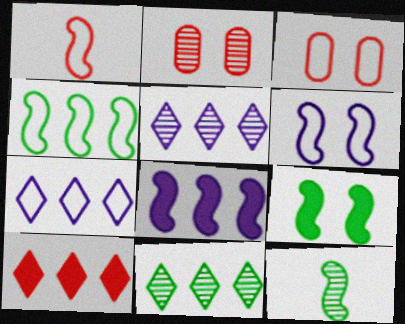[[1, 2, 10], 
[1, 4, 6], 
[2, 5, 12], 
[4, 9, 12], 
[7, 10, 11]]